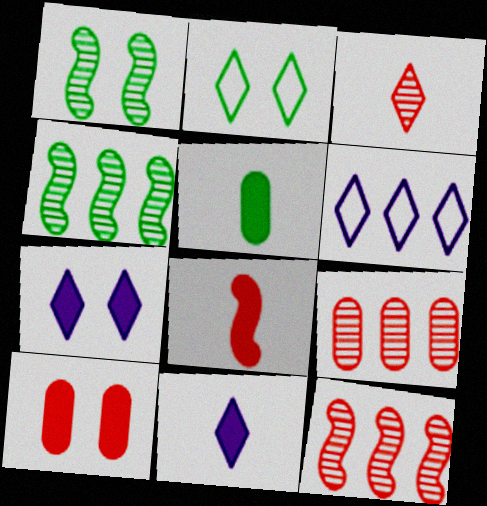[[2, 4, 5], 
[5, 8, 11]]